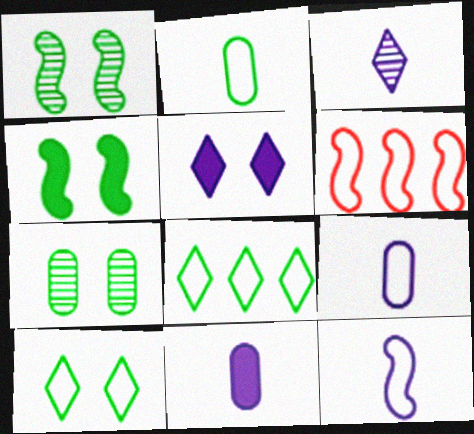[[3, 11, 12], 
[4, 7, 10], 
[6, 9, 10]]